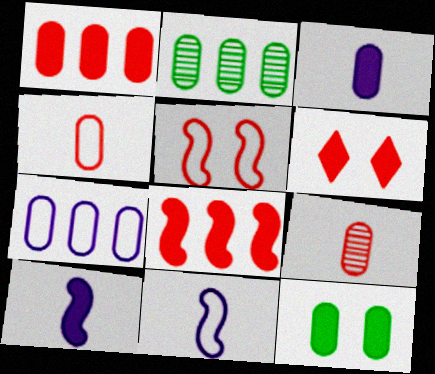[[1, 2, 7], 
[1, 3, 12], 
[2, 6, 11], 
[7, 9, 12]]